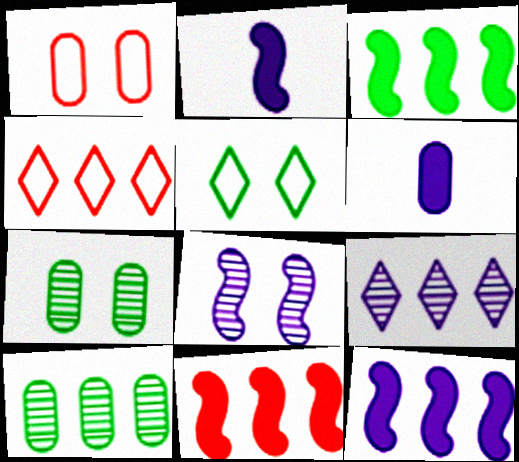[[1, 6, 10], 
[2, 4, 7], 
[3, 11, 12], 
[4, 10, 12]]